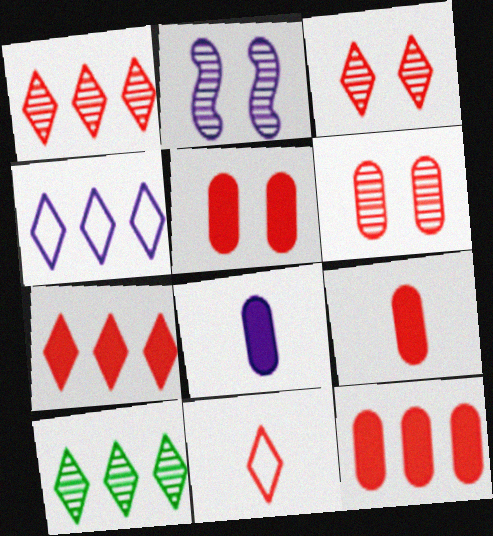[[2, 4, 8], 
[3, 7, 11], 
[4, 7, 10], 
[5, 9, 12]]